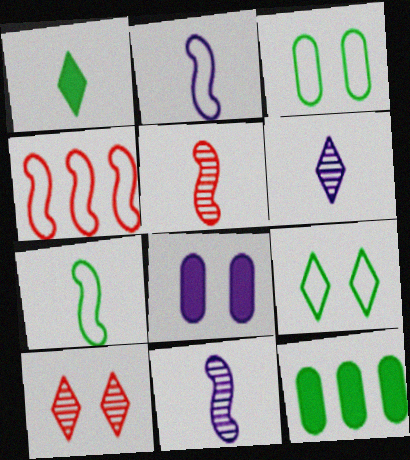[[2, 10, 12]]